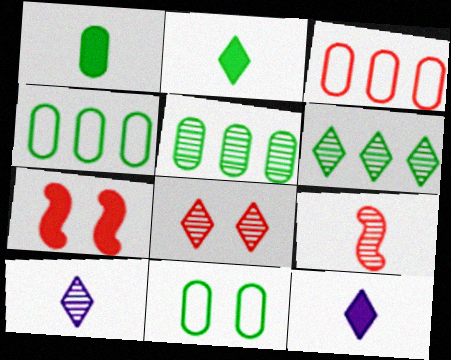[[1, 5, 11], 
[4, 7, 10], 
[6, 8, 10]]